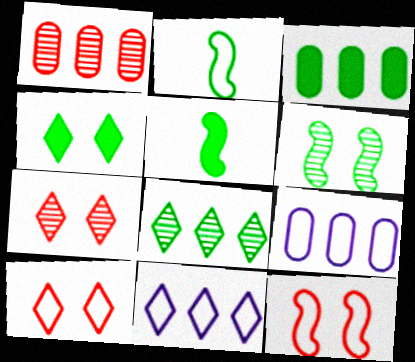[[1, 3, 9], 
[2, 9, 10], 
[3, 4, 5], 
[5, 7, 9]]